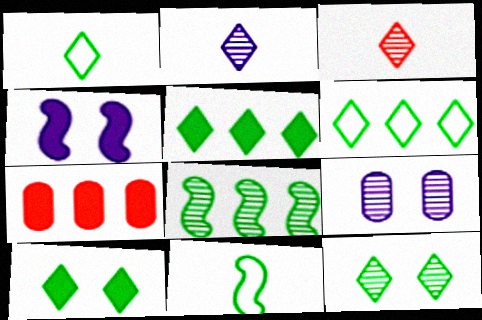[[1, 5, 12], 
[3, 8, 9]]